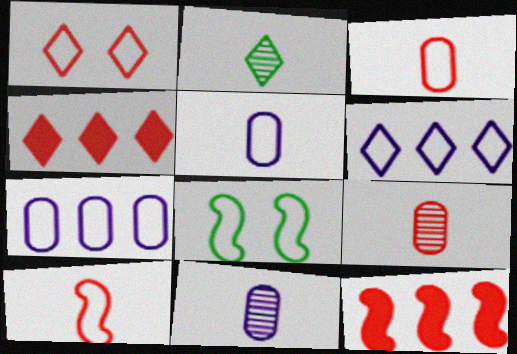[[1, 9, 12], 
[3, 6, 8], 
[4, 8, 11]]